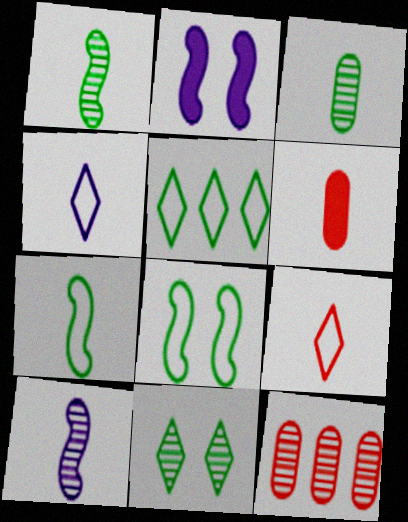[[1, 4, 6], 
[10, 11, 12]]